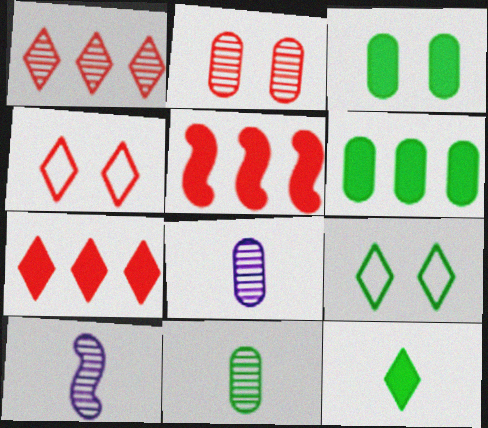[[4, 6, 10], 
[5, 8, 9]]